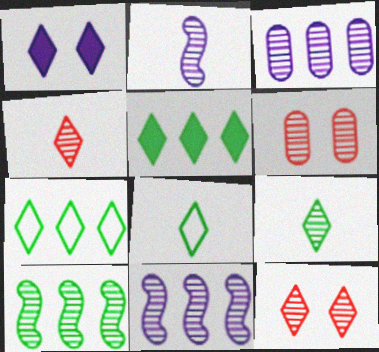[[1, 4, 7], 
[6, 9, 11]]